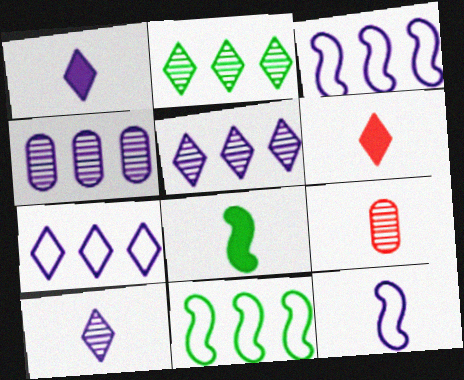[]